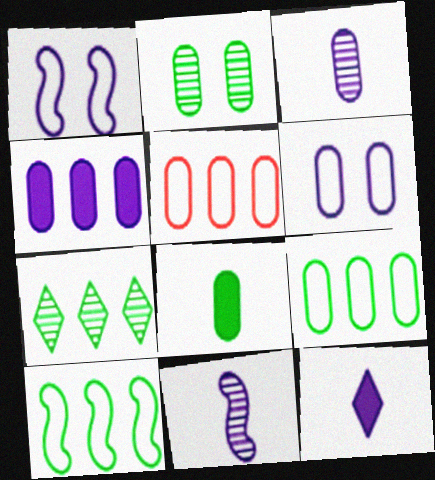[[2, 8, 9], 
[3, 4, 6]]